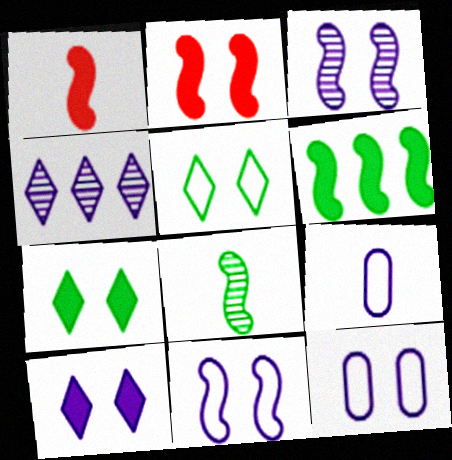[[3, 10, 12]]